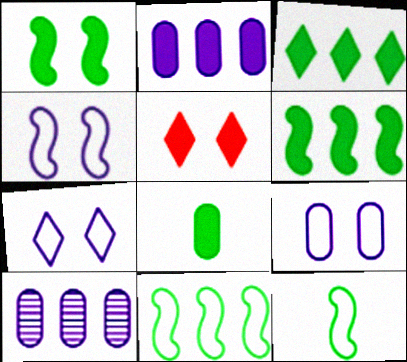[[1, 3, 8], 
[4, 7, 9], 
[5, 10, 12]]